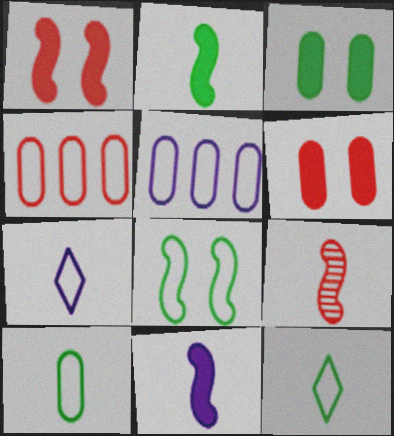[[4, 7, 8]]